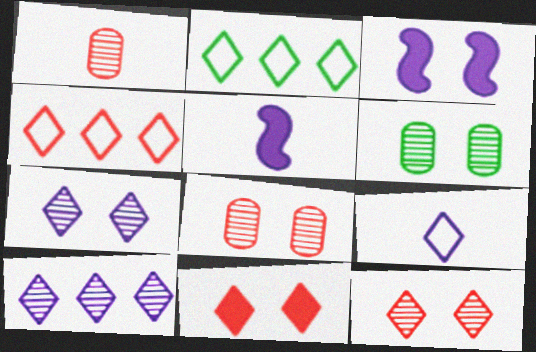[[1, 2, 3], 
[2, 5, 8], 
[4, 5, 6]]